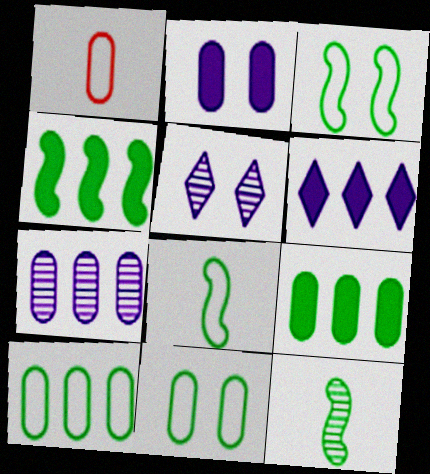[[1, 4, 5], 
[3, 4, 12]]